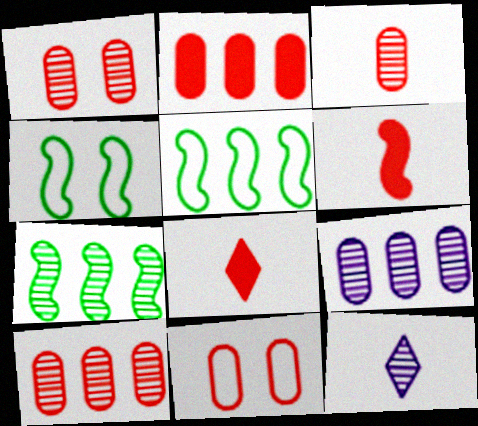[[1, 3, 10], 
[1, 7, 12], 
[2, 3, 11], 
[2, 4, 12], 
[4, 8, 9]]